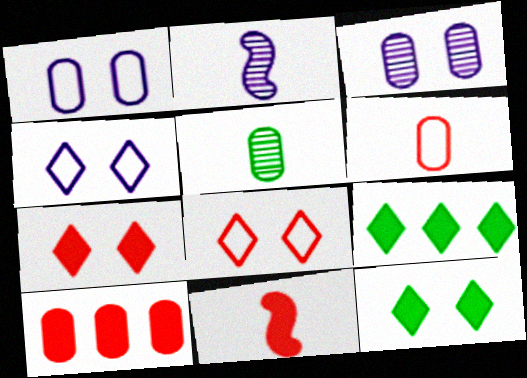[[1, 5, 10], 
[7, 10, 11]]